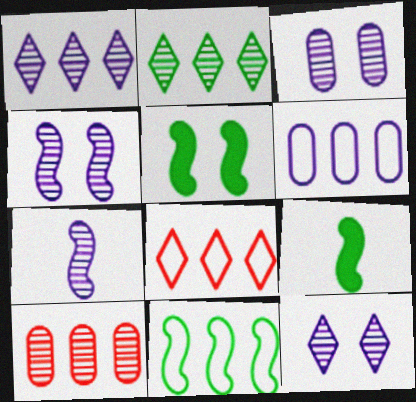[[1, 3, 7], 
[3, 4, 12], 
[3, 8, 9], 
[6, 8, 11]]